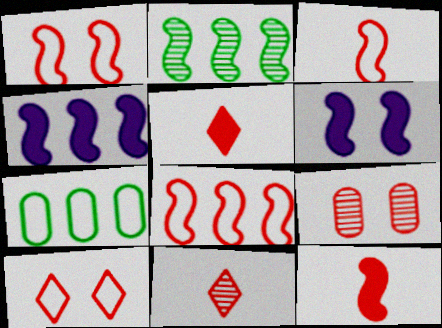[[1, 3, 8], 
[2, 3, 6], 
[2, 4, 8], 
[5, 8, 9], 
[6, 7, 11]]